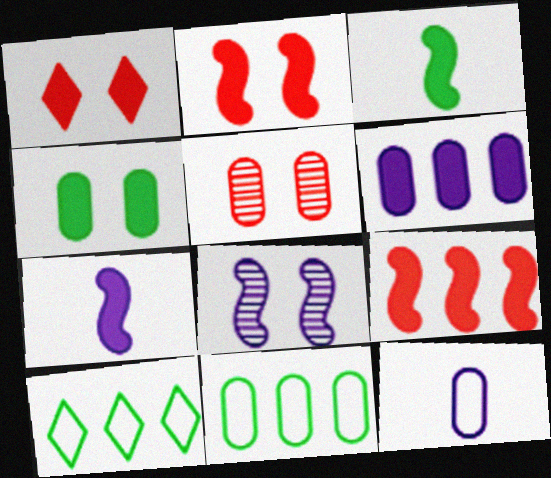[[1, 3, 6], 
[5, 7, 10]]